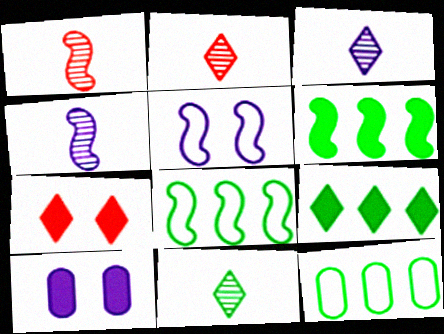[[1, 5, 6], 
[2, 3, 11], 
[2, 8, 10], 
[4, 7, 12]]